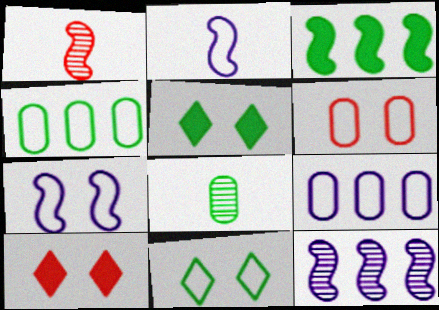[[1, 3, 7], 
[1, 5, 9], 
[3, 8, 11], 
[6, 7, 11]]